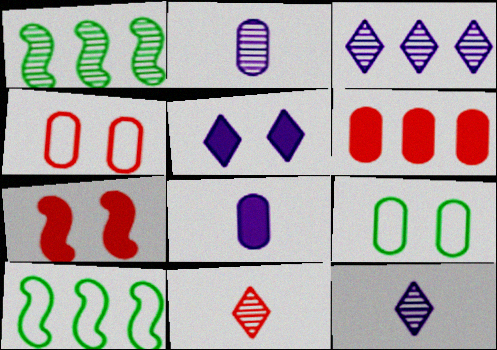[[2, 6, 9], 
[3, 6, 10]]